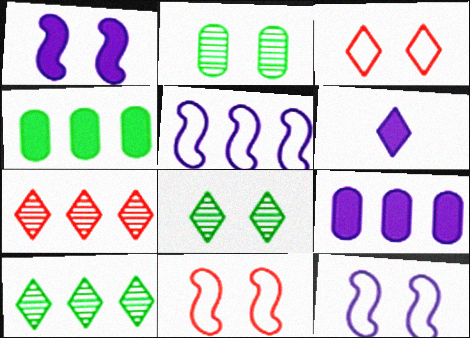[[1, 2, 3], 
[1, 6, 9], 
[3, 6, 10], 
[4, 5, 7]]